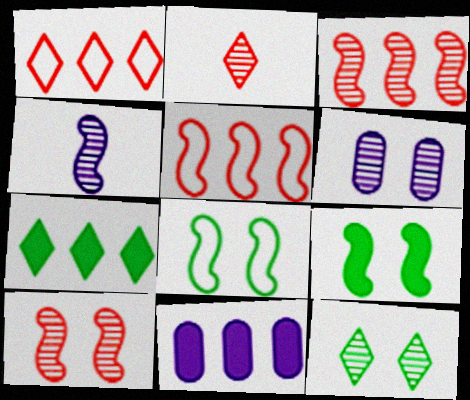[[2, 8, 11], 
[4, 5, 9], 
[6, 10, 12]]